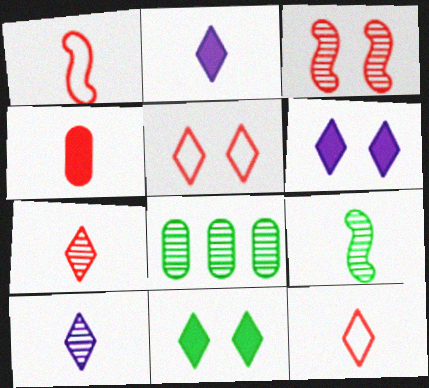[[1, 4, 7], 
[1, 6, 8], 
[3, 8, 10]]